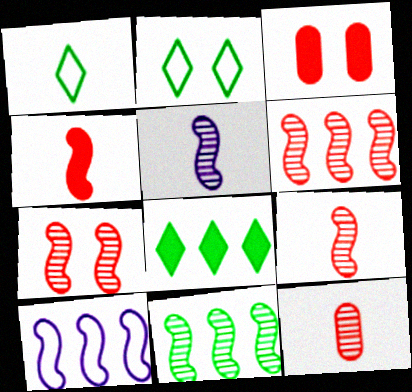[[5, 7, 11], 
[6, 7, 9]]